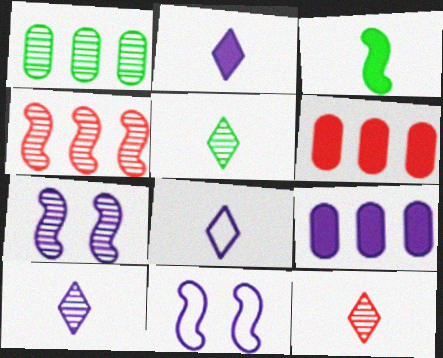[[1, 7, 12], 
[2, 8, 10], 
[3, 4, 11], 
[5, 6, 11], 
[5, 10, 12], 
[7, 8, 9], 
[9, 10, 11]]